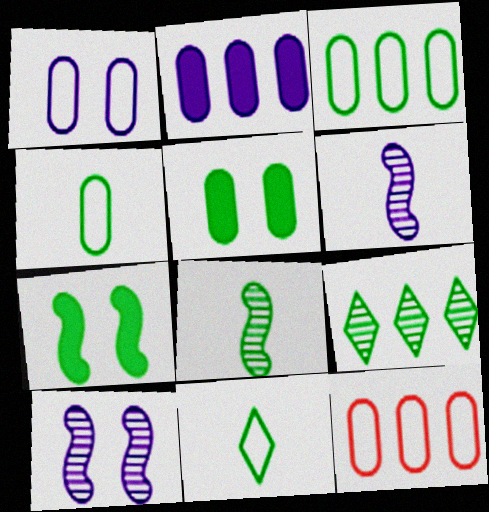[[1, 4, 12], 
[4, 7, 9]]